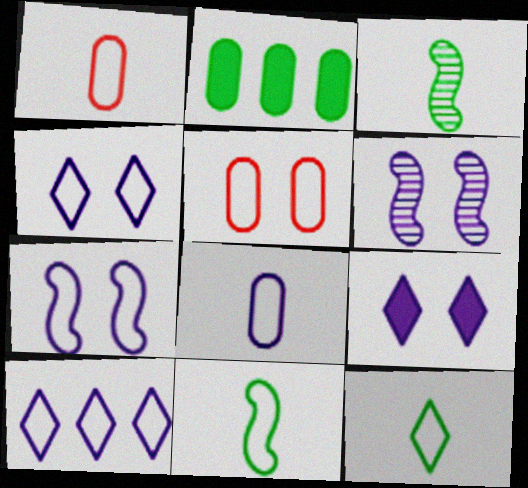[[5, 10, 11], 
[7, 8, 10]]